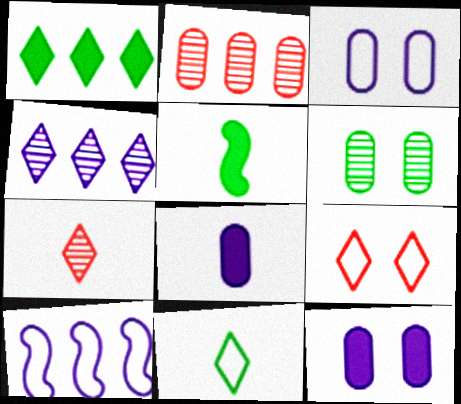[[1, 2, 10]]